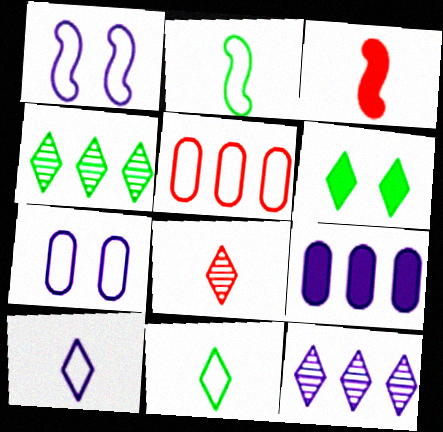[[1, 5, 11], 
[3, 4, 7], 
[3, 6, 9], 
[4, 6, 11]]